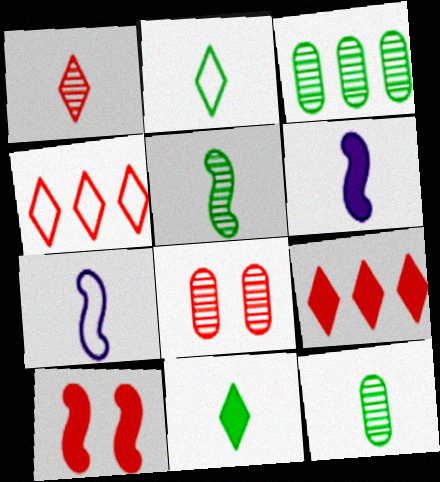[]